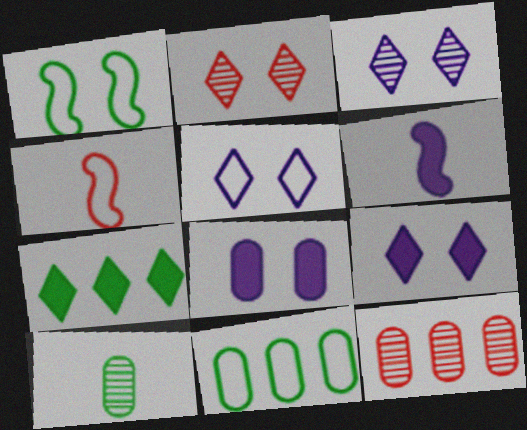[[1, 2, 8], 
[1, 7, 10], 
[2, 6, 11], 
[3, 5, 9], 
[4, 5, 11]]